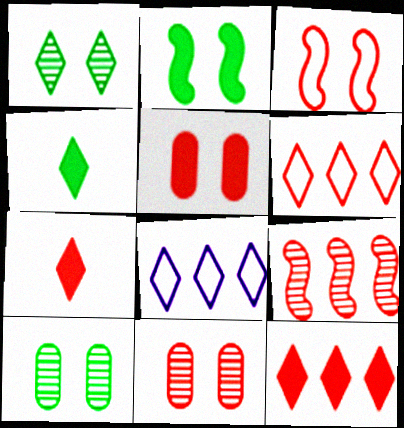[[1, 7, 8]]